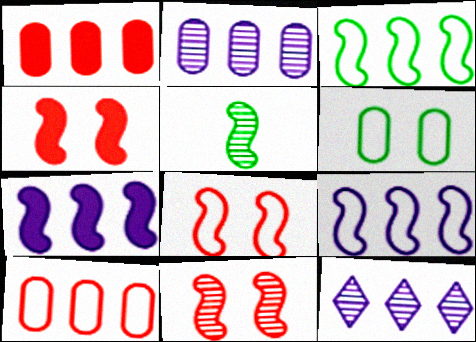[[1, 3, 12], 
[4, 5, 9], 
[4, 8, 11], 
[5, 7, 8]]